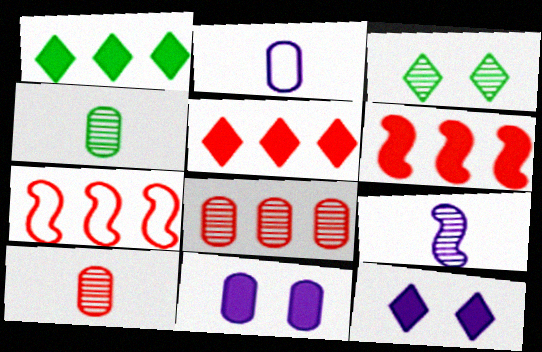[[2, 3, 6], 
[3, 8, 9], 
[4, 7, 12], 
[5, 7, 8]]